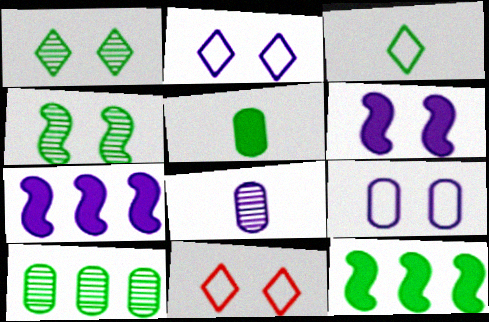[[2, 7, 8], 
[8, 11, 12]]